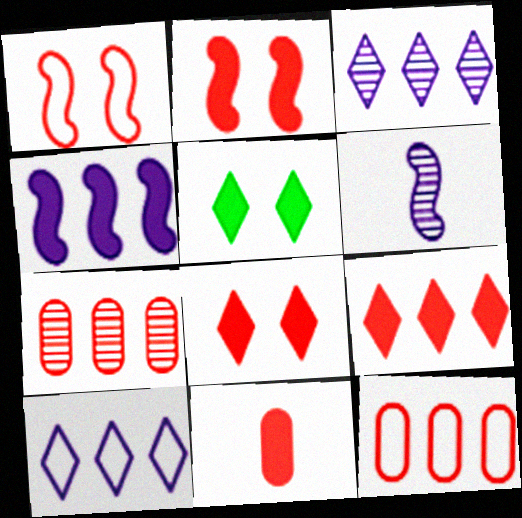[[2, 9, 11], 
[4, 5, 11], 
[5, 6, 12]]